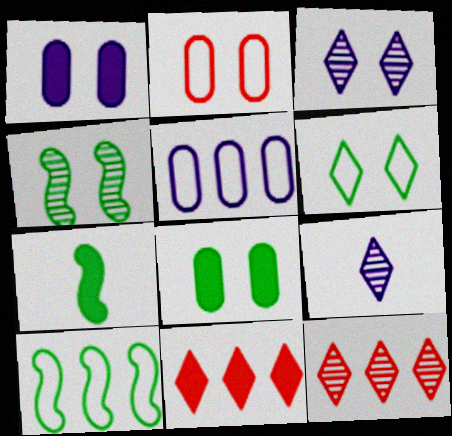[[1, 7, 11], 
[4, 6, 8], 
[4, 7, 10], 
[6, 9, 11]]